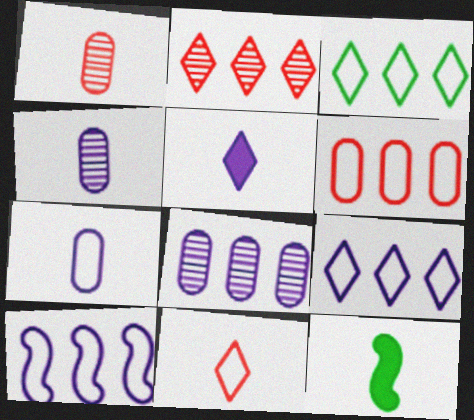[[3, 6, 10], 
[4, 11, 12]]